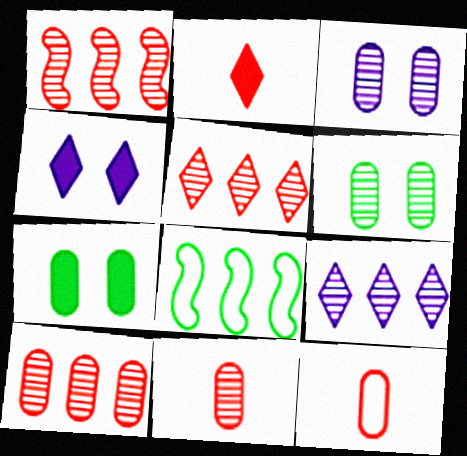[[1, 5, 10], 
[2, 3, 8], 
[4, 8, 11]]